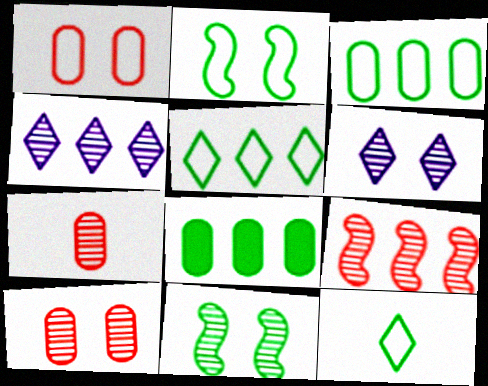[[2, 3, 12], 
[4, 7, 11], 
[6, 10, 11], 
[8, 11, 12]]